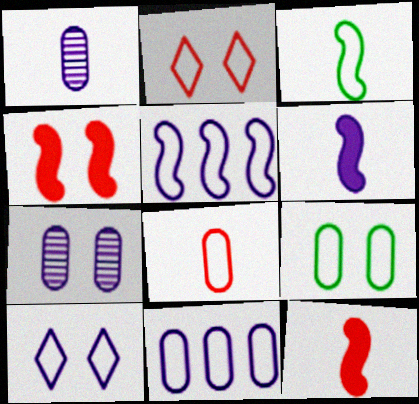[[2, 3, 11], 
[8, 9, 11]]